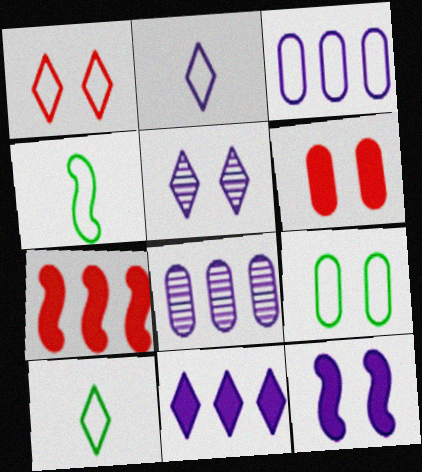[[1, 3, 4], 
[2, 5, 11], 
[2, 8, 12]]